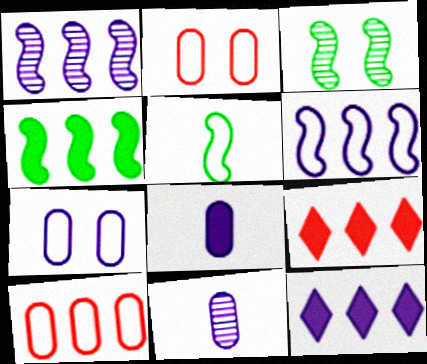[[3, 4, 5]]